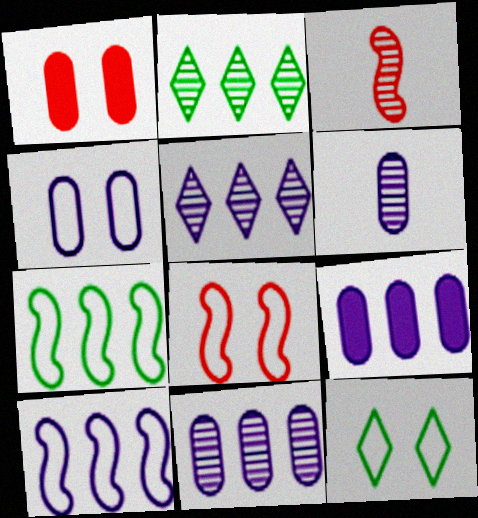[[3, 9, 12], 
[4, 6, 9], 
[4, 8, 12], 
[5, 9, 10]]